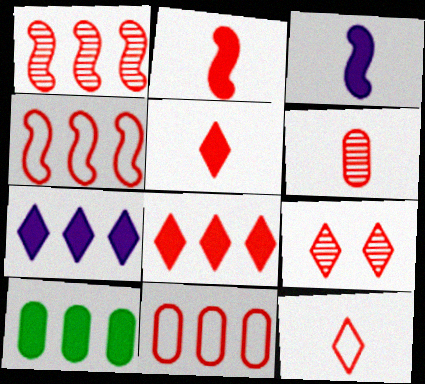[[1, 6, 9], 
[1, 8, 11], 
[2, 6, 12], 
[2, 9, 11], 
[8, 9, 12]]